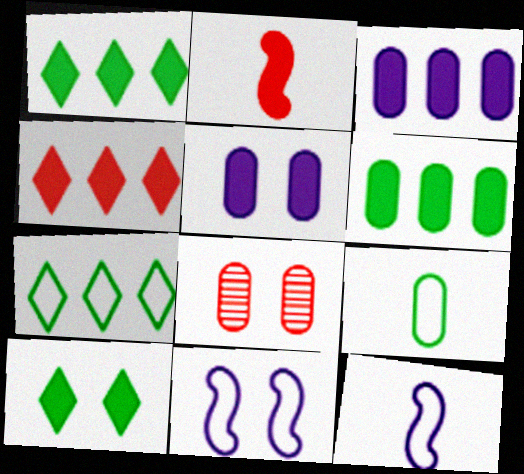[[1, 2, 5], 
[1, 8, 12], 
[2, 3, 10], 
[3, 8, 9], 
[8, 10, 11]]